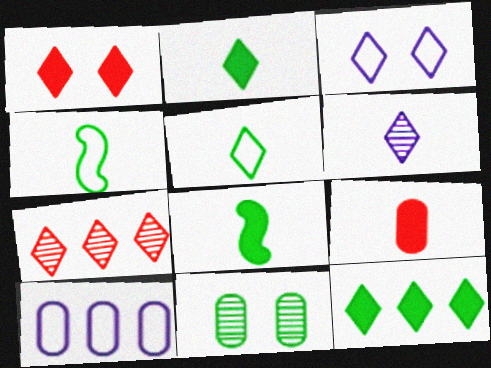[[2, 3, 7], 
[4, 6, 9], 
[4, 11, 12], 
[9, 10, 11]]